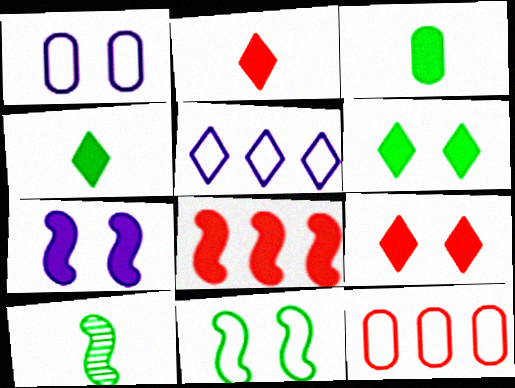[]